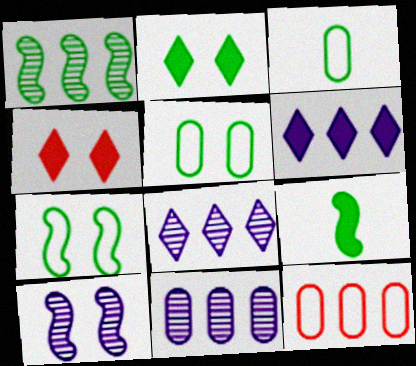[[1, 2, 3], 
[1, 6, 12], 
[1, 7, 9], 
[4, 5, 10]]